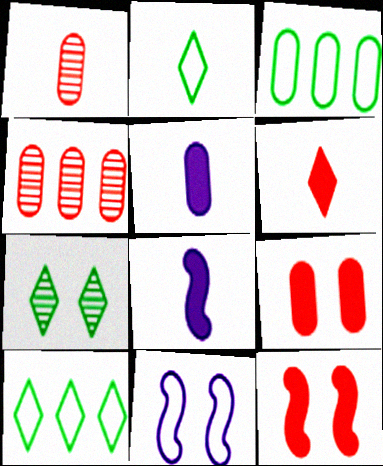[[1, 2, 8], 
[7, 9, 11]]